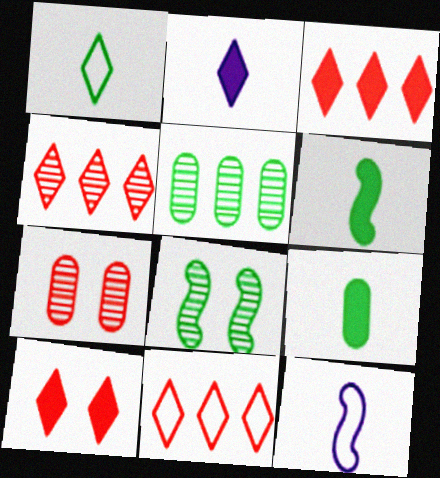[[3, 4, 11], 
[5, 10, 12]]